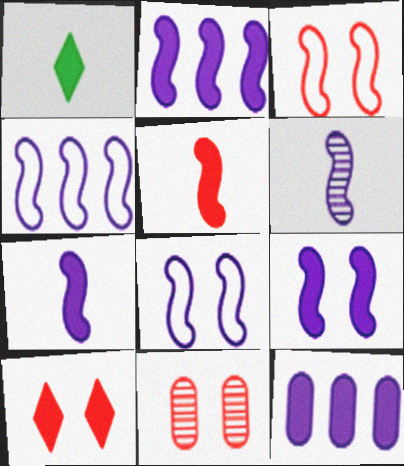[[1, 4, 11], 
[2, 6, 8], 
[2, 7, 9], 
[3, 10, 11], 
[4, 6, 9]]